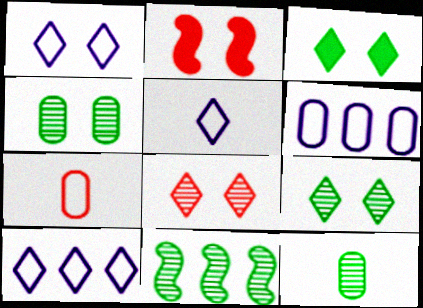[[1, 2, 4], 
[1, 3, 8], 
[1, 5, 10], 
[2, 10, 12], 
[9, 11, 12]]